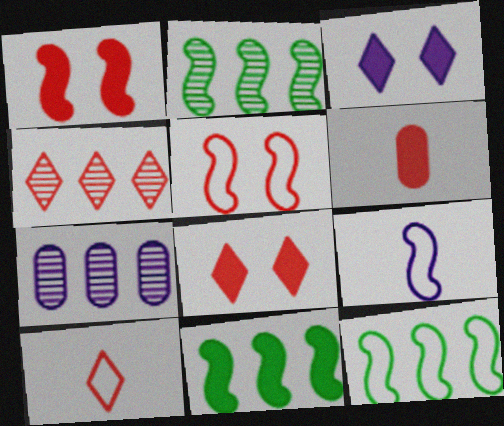[[1, 2, 9], 
[2, 4, 7], 
[2, 11, 12], 
[3, 6, 11], 
[3, 7, 9], 
[4, 5, 6], 
[4, 8, 10], 
[5, 9, 12]]